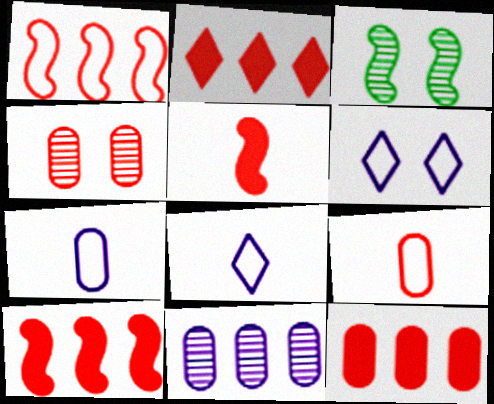[[2, 3, 7], 
[2, 10, 12], 
[3, 8, 12], 
[4, 9, 12]]